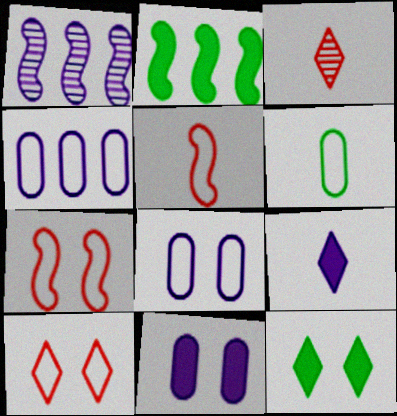[[1, 8, 9], 
[2, 3, 8]]